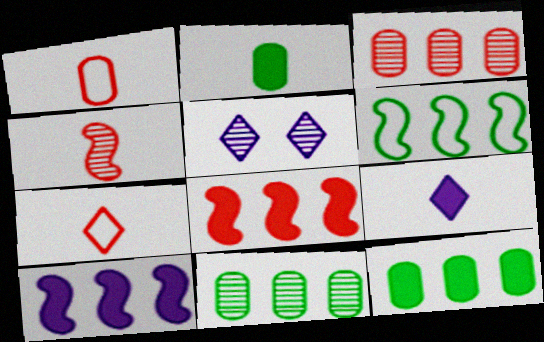[[4, 5, 11]]